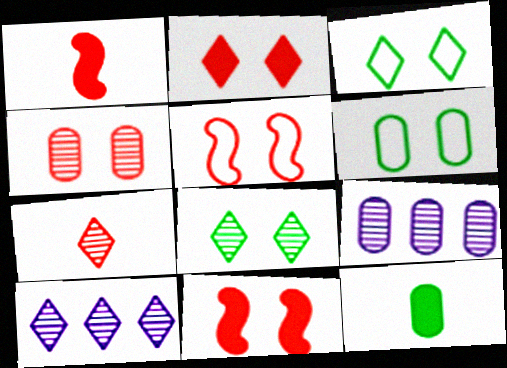[[1, 3, 9], 
[1, 6, 10], 
[2, 4, 5], 
[5, 10, 12], 
[7, 8, 10]]